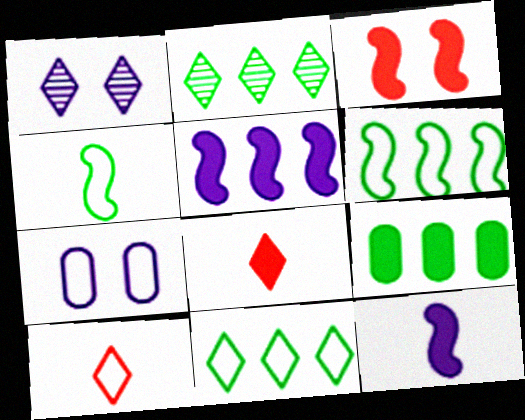[[1, 8, 11], 
[2, 6, 9], 
[6, 7, 10]]